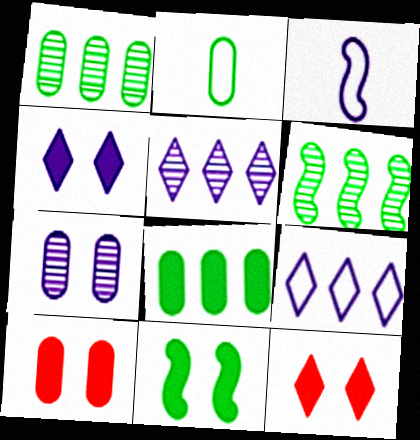[[1, 3, 12], 
[4, 10, 11]]